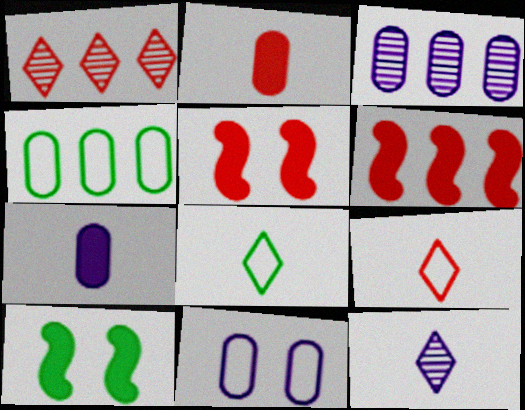[[3, 5, 8], 
[3, 7, 11], 
[3, 9, 10], 
[4, 5, 12]]